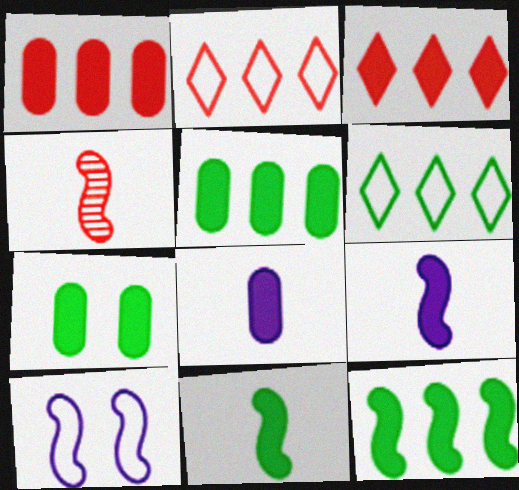[[1, 7, 8], 
[3, 7, 9], 
[4, 10, 12]]